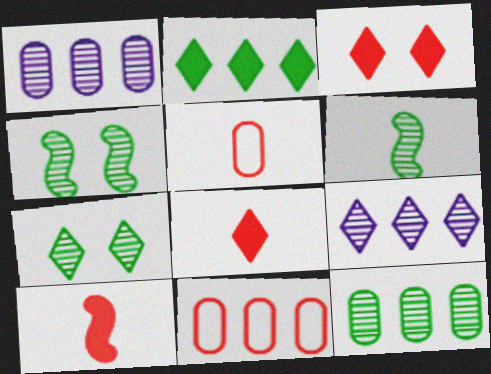[[6, 7, 12]]